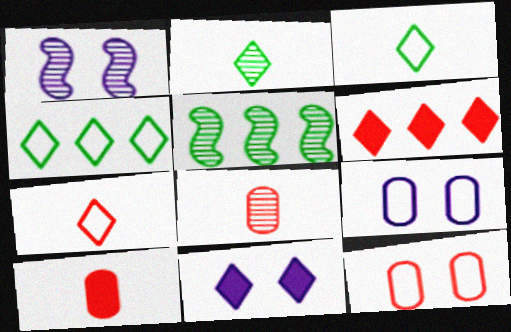[[1, 4, 10], 
[1, 9, 11]]